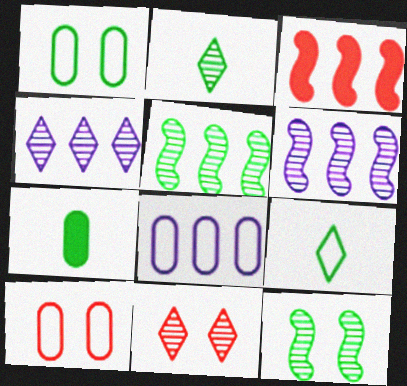[[2, 4, 11]]